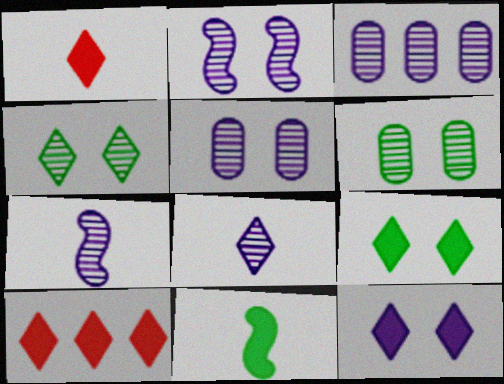[[2, 3, 8]]